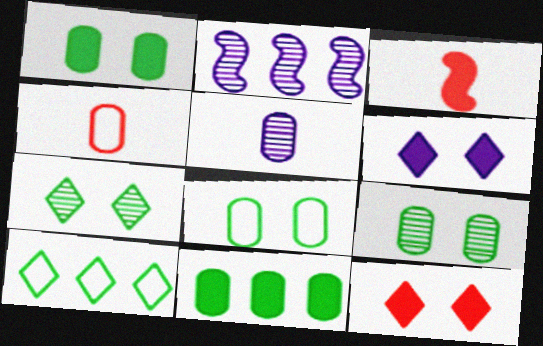[[1, 8, 9], 
[3, 6, 11]]